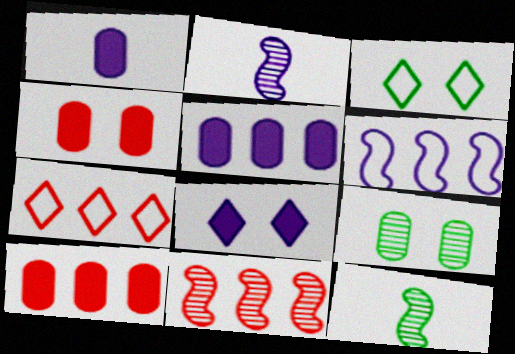[[1, 3, 11], 
[2, 3, 10], 
[7, 10, 11]]